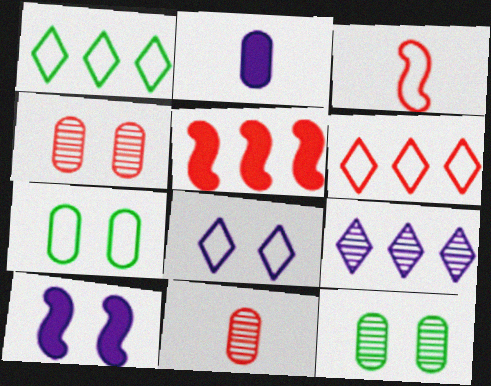[[1, 10, 11]]